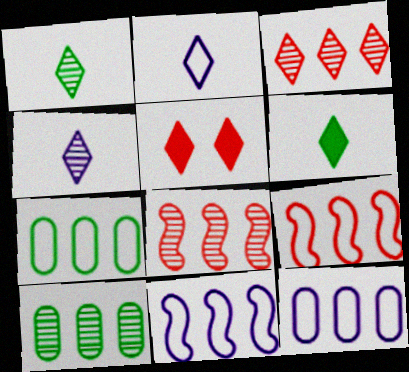[]